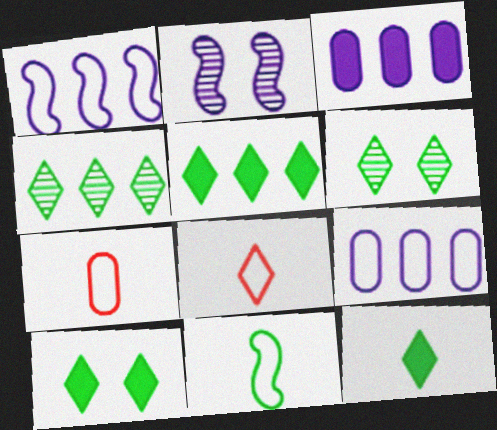[[2, 5, 7], 
[5, 10, 12]]